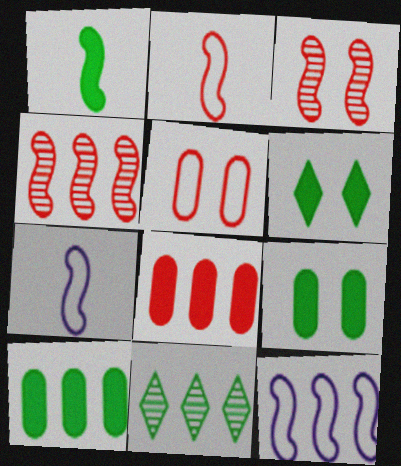[[1, 3, 12], 
[1, 6, 10], 
[8, 11, 12]]